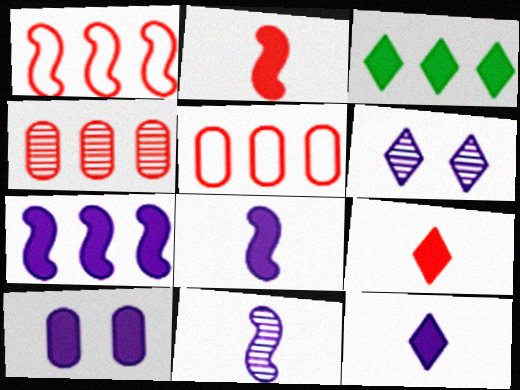[[2, 3, 10], 
[7, 10, 12]]